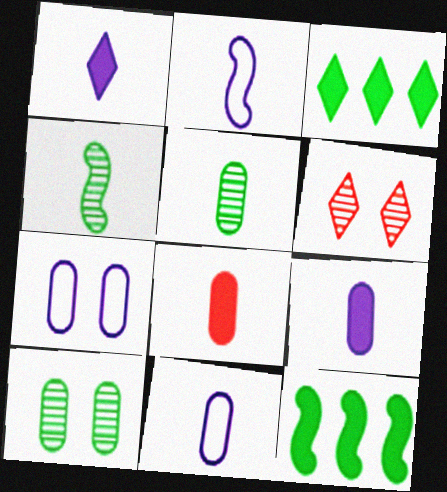[[5, 8, 11], 
[6, 11, 12]]